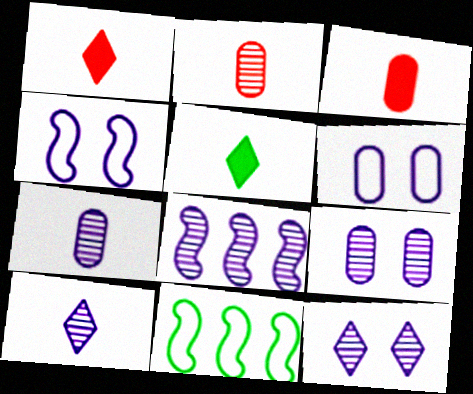[[1, 9, 11], 
[3, 11, 12], 
[7, 8, 12], 
[8, 9, 10]]